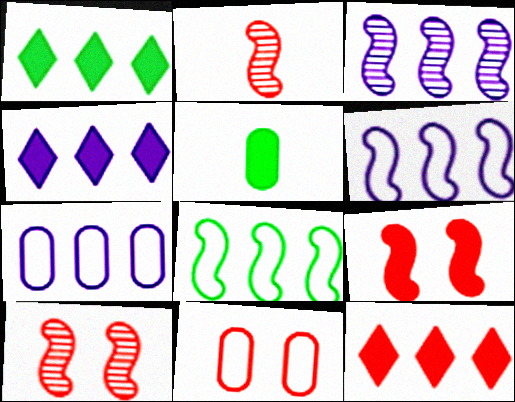[[1, 4, 12], 
[2, 11, 12], 
[3, 4, 7], 
[4, 5, 9]]